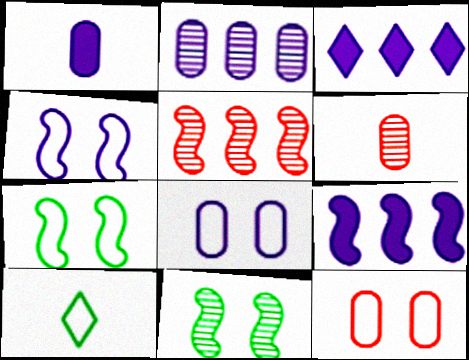[[1, 2, 8], 
[3, 6, 7]]